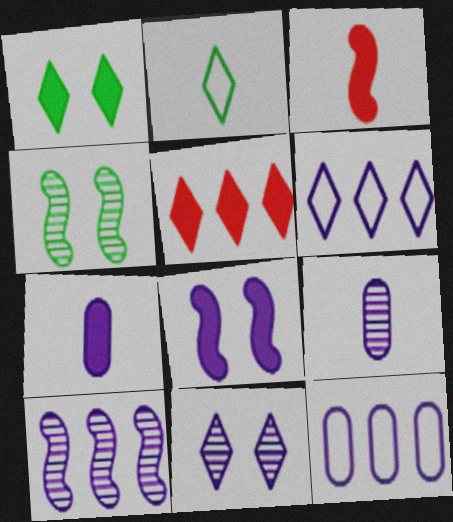[[2, 3, 9], 
[2, 5, 11], 
[6, 8, 9], 
[9, 10, 11]]